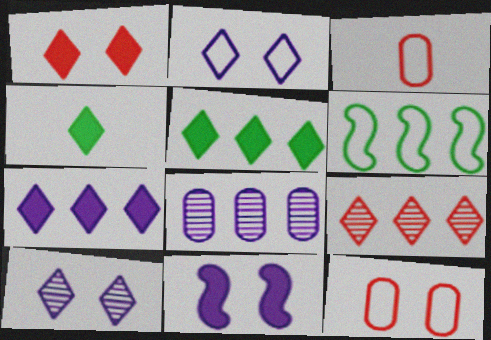[[1, 4, 7], 
[2, 3, 6], 
[2, 4, 9]]